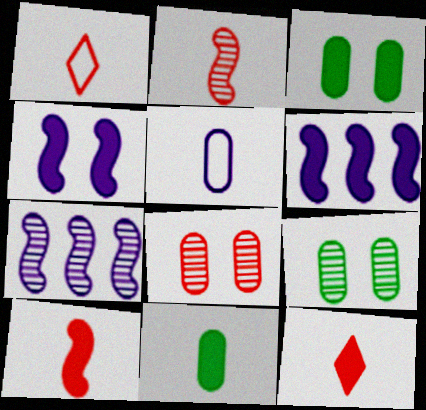[[1, 3, 7], 
[1, 6, 9], 
[3, 6, 12]]